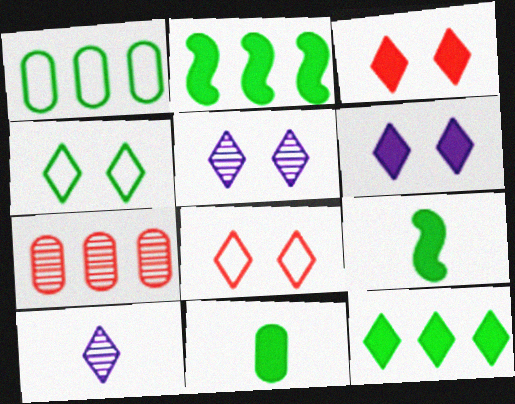[[3, 4, 5], 
[8, 10, 12]]